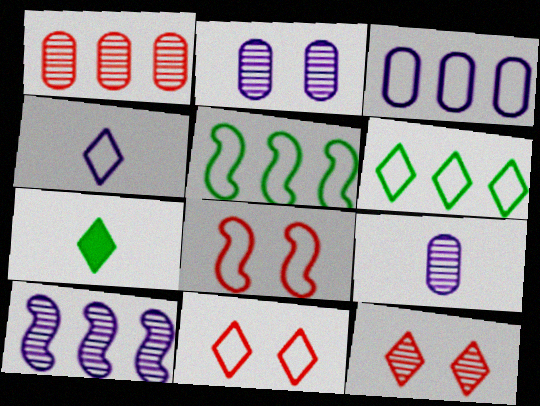[[4, 6, 11]]